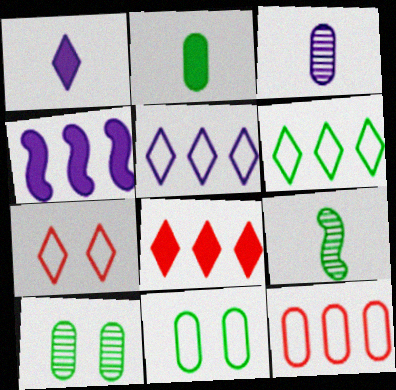[]